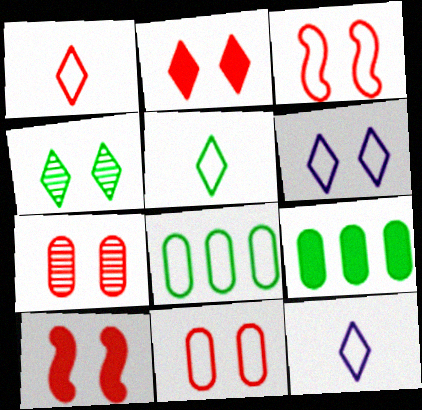[[1, 5, 12], 
[2, 3, 7], 
[2, 4, 6], 
[3, 8, 12]]